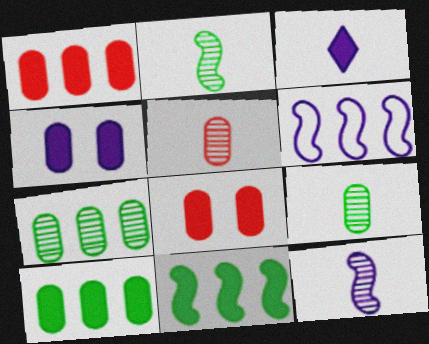[[3, 8, 11]]